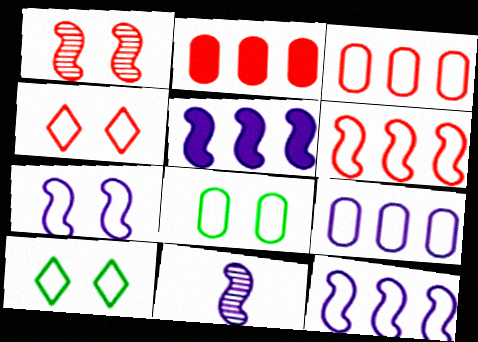[[2, 10, 11], 
[4, 7, 8], 
[5, 7, 11]]